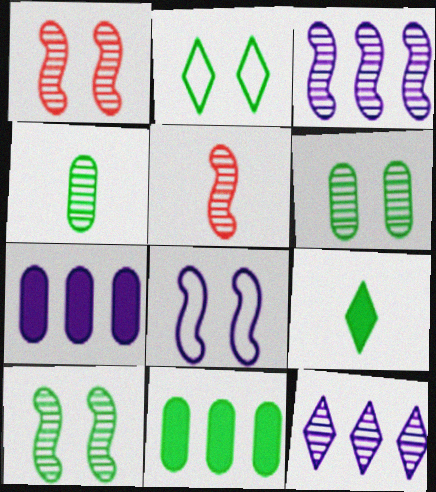[[1, 4, 12], 
[2, 5, 7], 
[3, 5, 10], 
[5, 6, 12]]